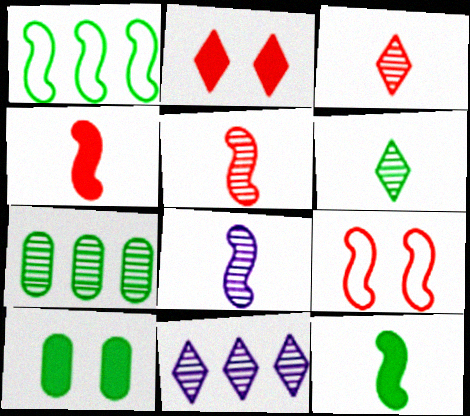[[1, 6, 10]]